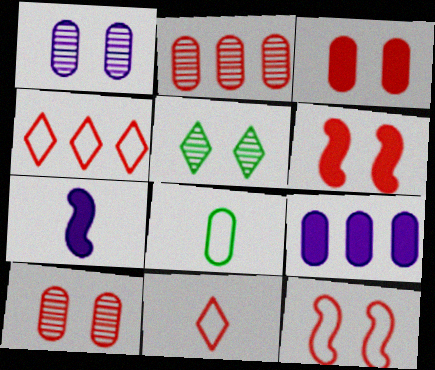[[2, 6, 11], 
[8, 9, 10]]